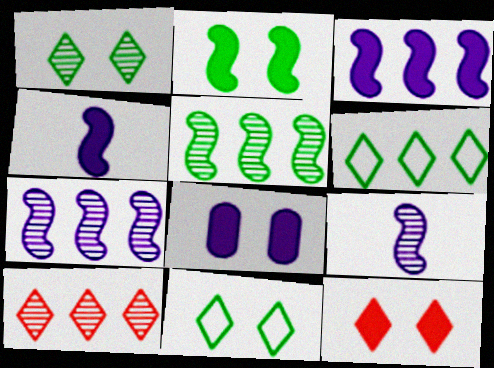[[2, 8, 12]]